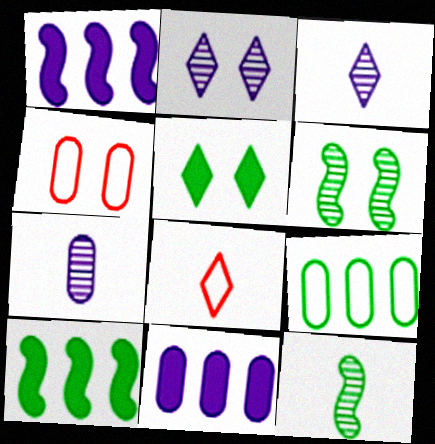[[3, 4, 10], 
[5, 9, 12], 
[6, 8, 11]]